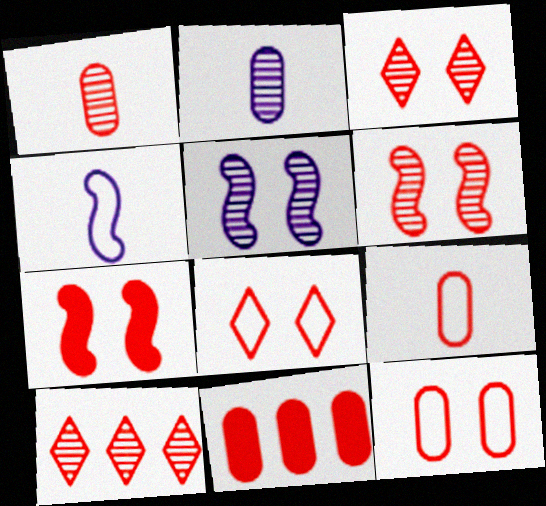[[1, 6, 10], 
[1, 11, 12], 
[3, 7, 12], 
[7, 9, 10]]